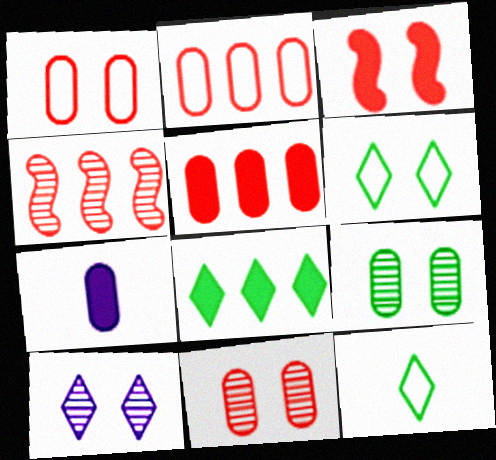[[2, 7, 9], 
[3, 7, 8], 
[4, 6, 7]]